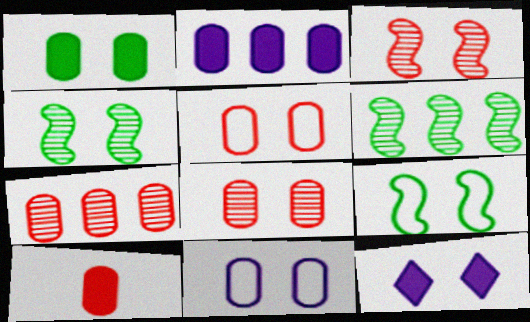[[1, 2, 10], 
[1, 8, 11], 
[4, 5, 12], 
[5, 7, 10], 
[8, 9, 12]]